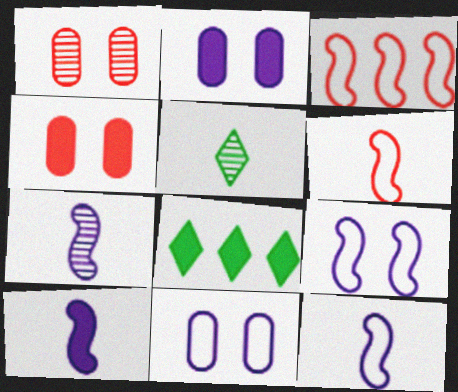[[1, 8, 12], 
[2, 3, 5], 
[4, 8, 10], 
[7, 10, 12]]